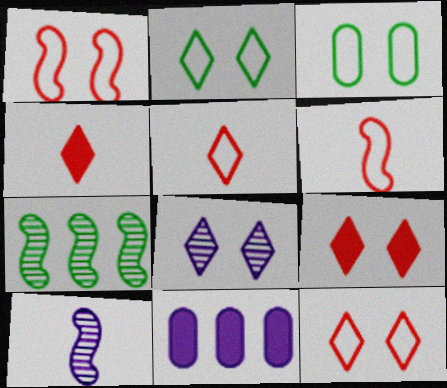[[2, 8, 9]]